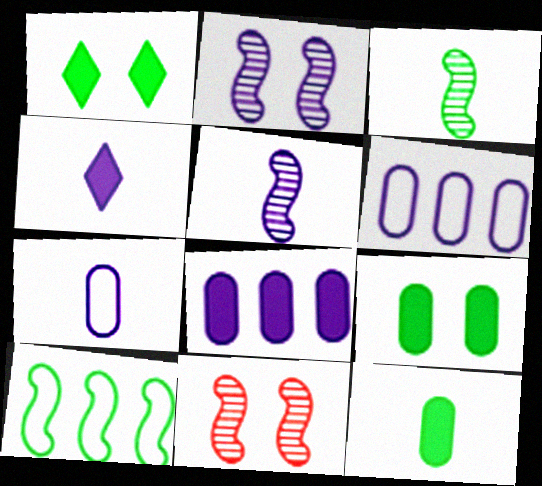[[2, 4, 6], 
[4, 5, 7]]